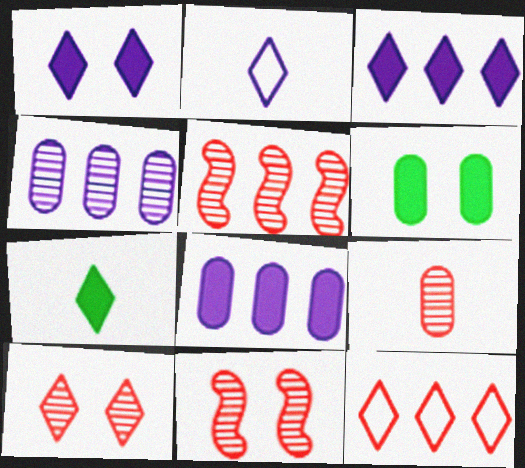[[2, 5, 6], 
[5, 9, 10]]